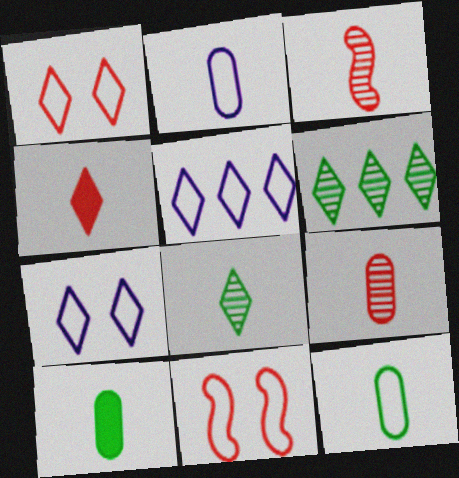[[2, 9, 10], 
[4, 6, 7], 
[5, 11, 12]]